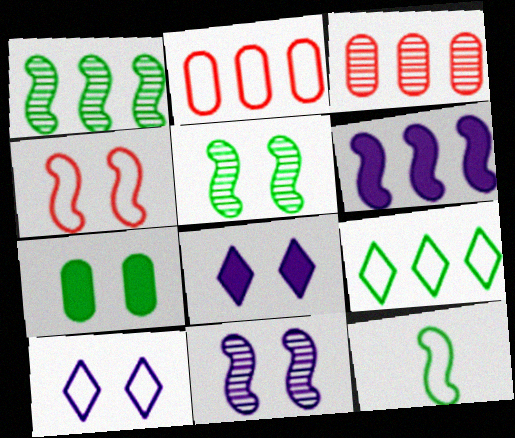[[2, 10, 12], 
[3, 6, 9], 
[3, 8, 12]]